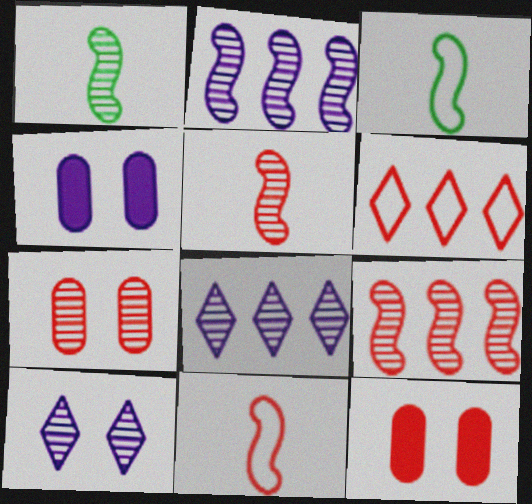[[1, 4, 6], 
[1, 7, 8], 
[3, 8, 12], 
[5, 6, 12]]